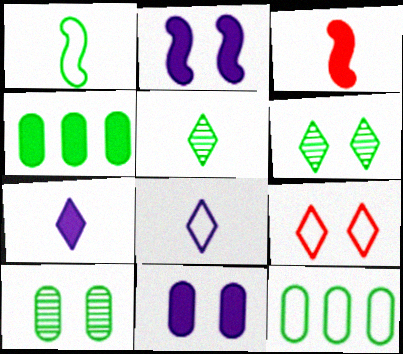[[1, 4, 6], 
[2, 9, 10]]